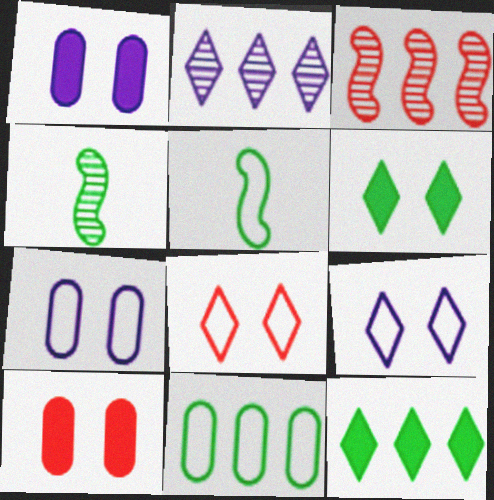[[2, 5, 10], 
[4, 6, 11]]